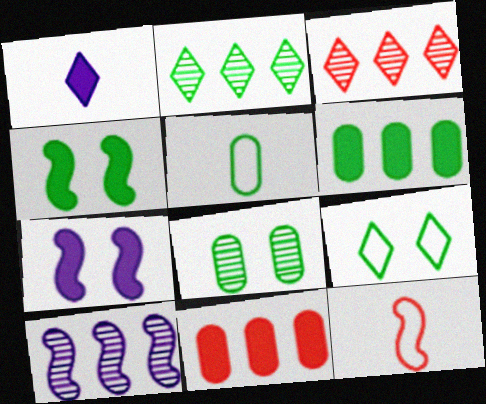[[1, 3, 9], 
[1, 4, 11], 
[2, 4, 5], 
[3, 5, 7], 
[4, 8, 9], 
[4, 10, 12], 
[5, 6, 8]]